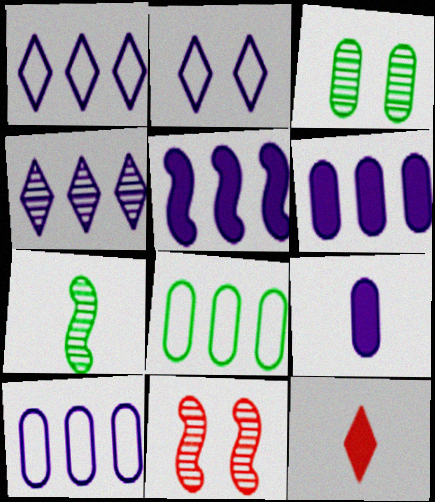[[4, 5, 10]]